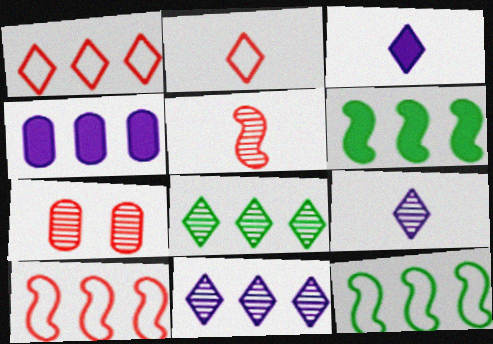[[3, 7, 12], 
[4, 8, 10]]